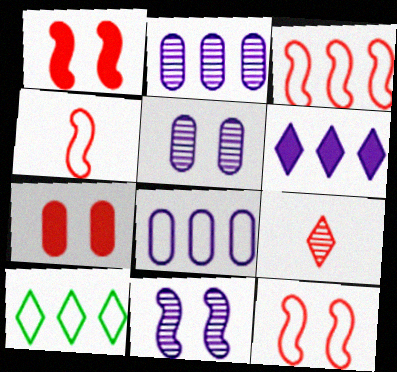[[3, 4, 12], 
[3, 7, 9], 
[3, 8, 10]]